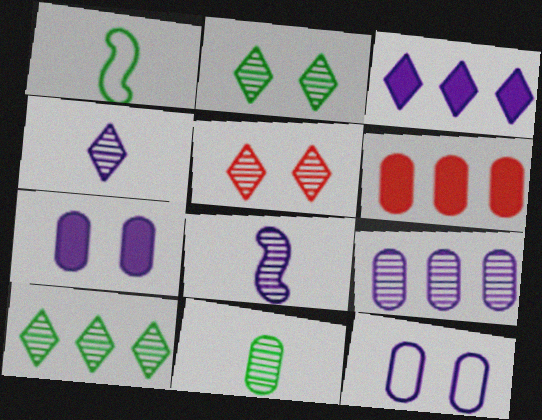[[3, 8, 12], 
[4, 5, 10], 
[6, 11, 12]]